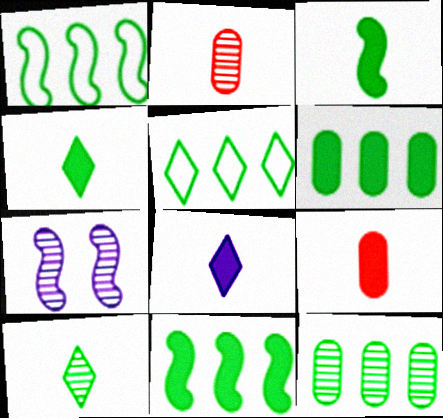[[3, 8, 9], 
[5, 7, 9], 
[5, 11, 12]]